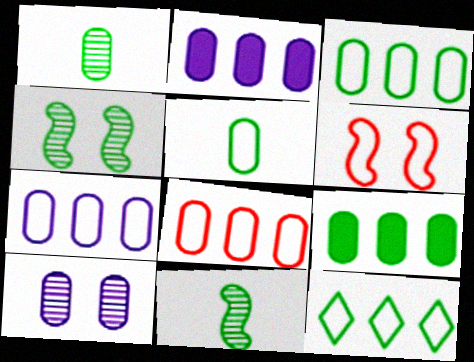[[3, 7, 8]]